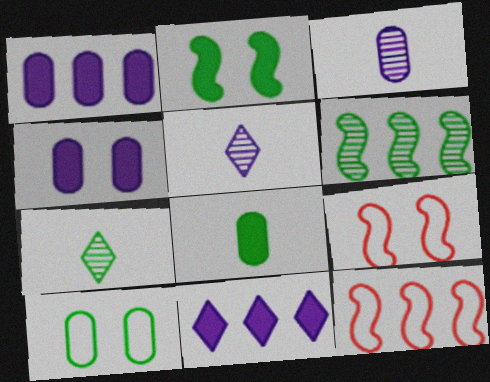[[1, 7, 9], 
[4, 7, 12]]